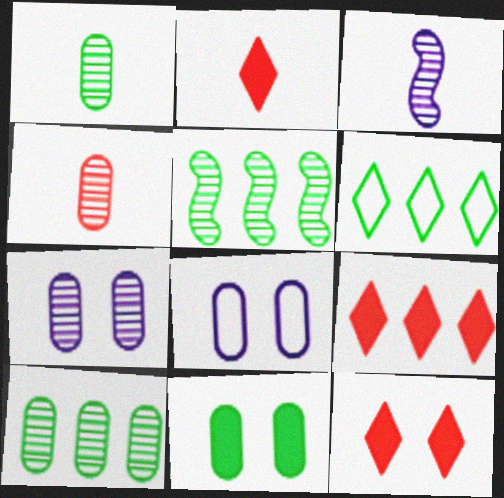[[2, 5, 8], 
[2, 9, 12], 
[4, 7, 10]]